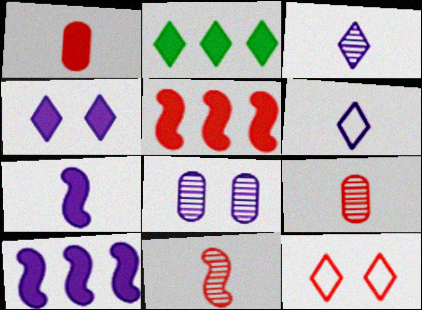[[2, 3, 12], 
[5, 9, 12], 
[6, 8, 10]]